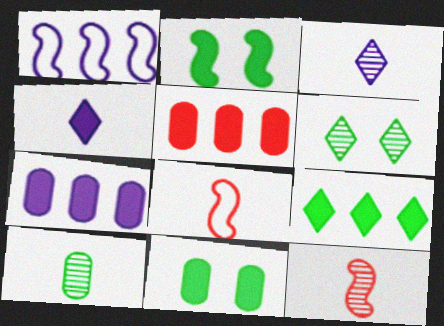[[1, 2, 12], 
[2, 4, 5], 
[3, 10, 12], 
[4, 8, 10], 
[6, 7, 8]]